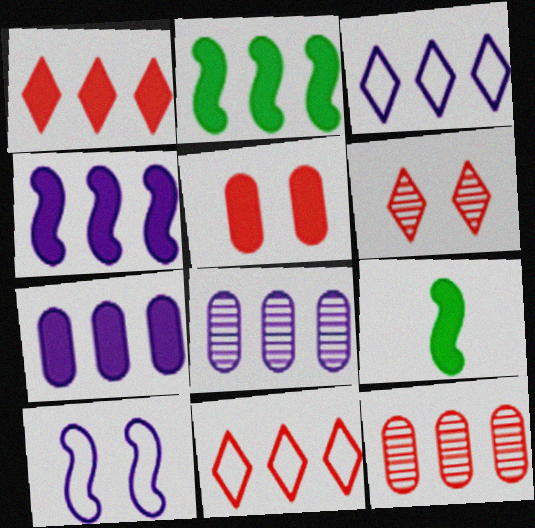[[1, 2, 7], 
[2, 3, 12], 
[2, 8, 11], 
[3, 4, 8]]